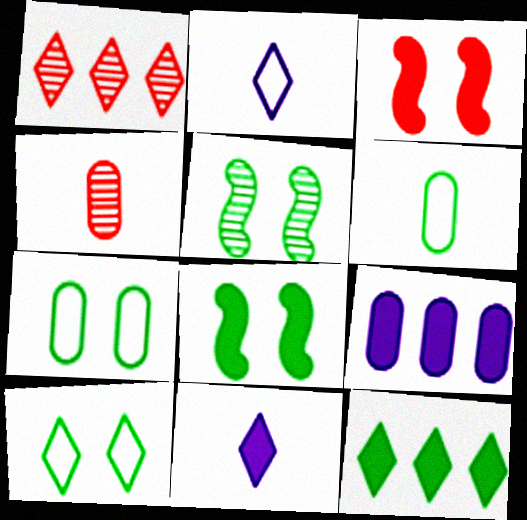[[1, 10, 11], 
[4, 7, 9], 
[5, 6, 12]]